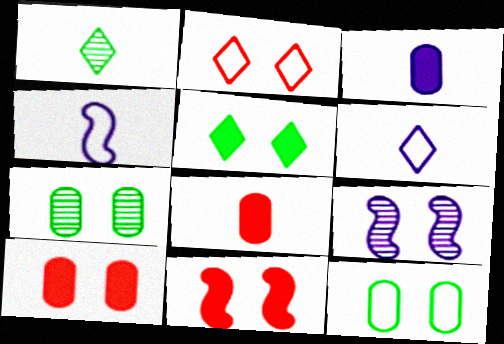[[1, 4, 8]]